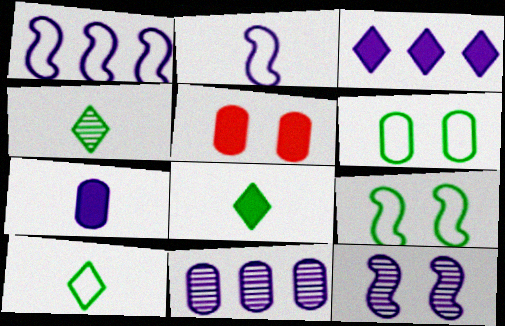[[1, 3, 11], 
[1, 4, 5], 
[4, 8, 10]]